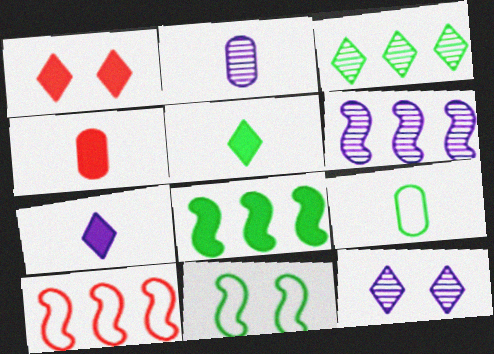[[1, 6, 9], 
[2, 4, 9], 
[2, 6, 12], 
[6, 8, 10]]